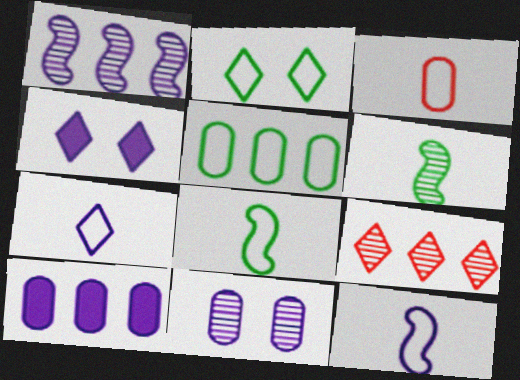[[2, 5, 8], 
[3, 7, 8], 
[6, 9, 11]]